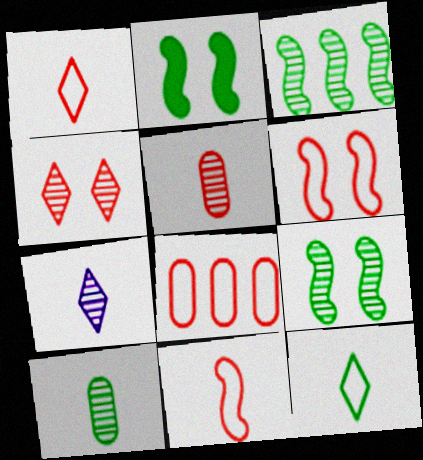[[1, 6, 8], 
[2, 7, 8]]